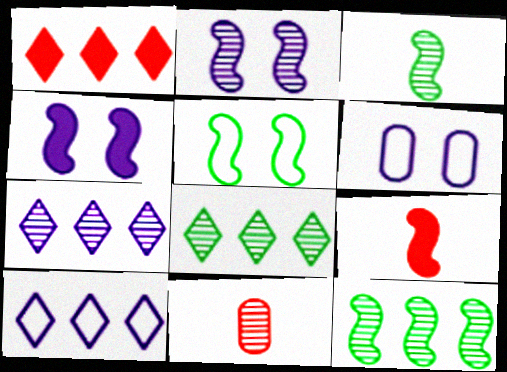[[1, 3, 6], 
[1, 8, 10], 
[2, 8, 11], 
[6, 8, 9]]